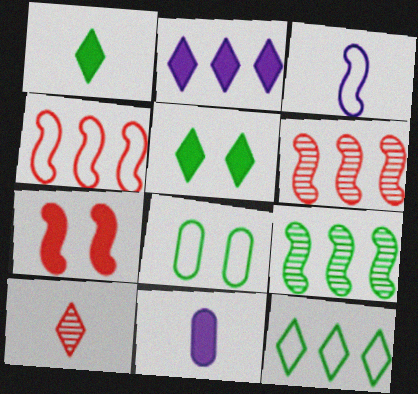[[1, 8, 9], 
[3, 7, 9]]